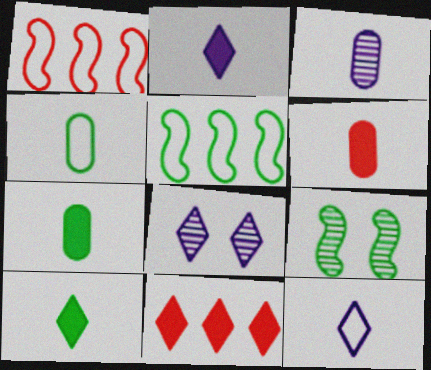[[1, 7, 8], 
[3, 4, 6], 
[5, 6, 8]]